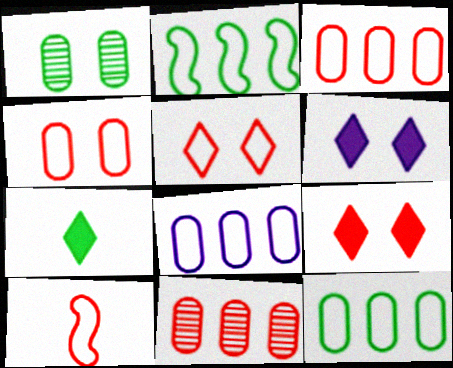[[1, 2, 7], 
[3, 5, 10], 
[3, 8, 12], 
[9, 10, 11]]